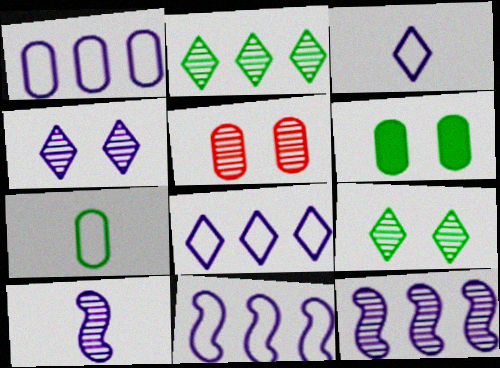[[1, 8, 11], 
[2, 5, 10]]